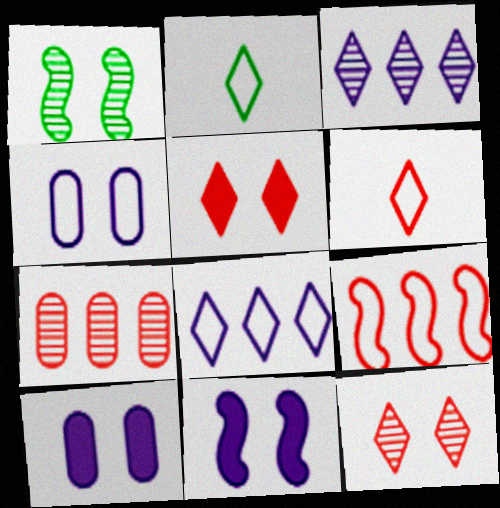[[1, 4, 5], 
[2, 3, 5], 
[2, 4, 9], 
[2, 7, 11]]